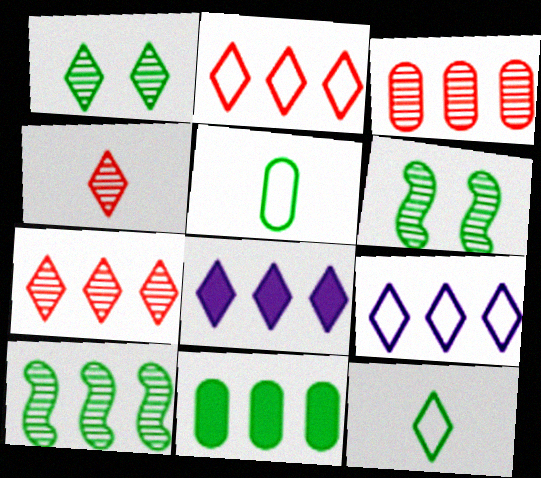[[6, 11, 12]]